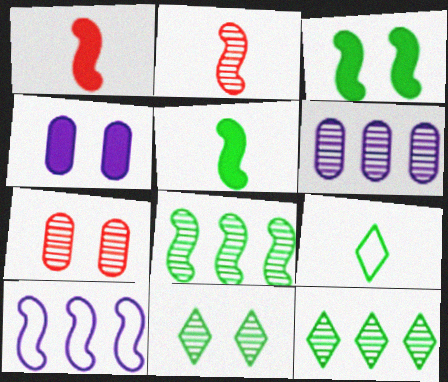[[2, 3, 10], 
[2, 6, 11]]